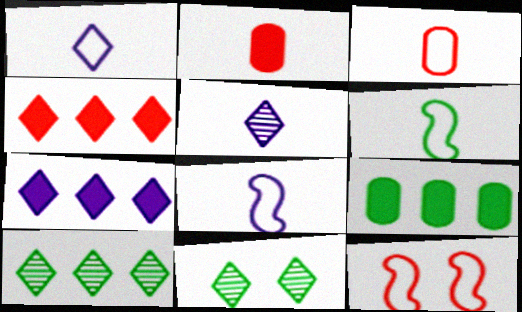[[1, 3, 6], 
[1, 4, 11], 
[2, 5, 6], 
[5, 9, 12], 
[6, 9, 11]]